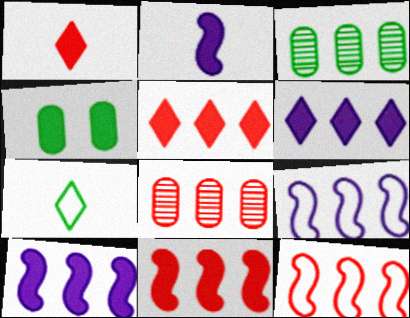[[1, 4, 10], 
[2, 4, 5], 
[3, 5, 9], 
[3, 6, 12], 
[5, 8, 12]]